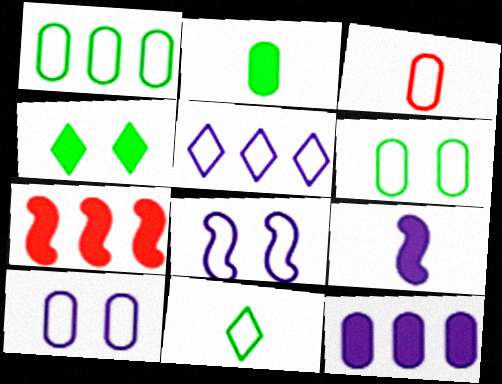[[1, 3, 10]]